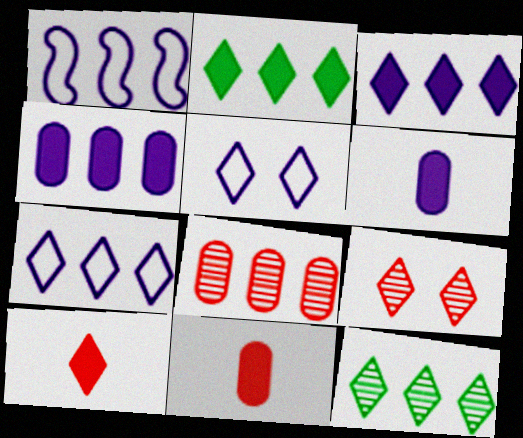[[1, 2, 8], 
[5, 10, 12]]